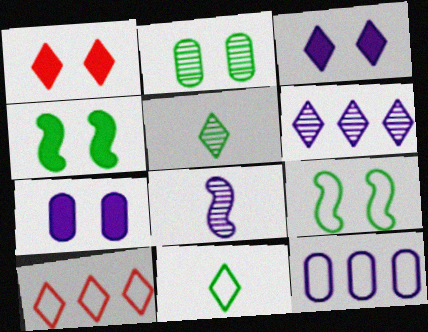[[1, 4, 7], 
[1, 6, 11], 
[3, 5, 10], 
[3, 8, 12]]